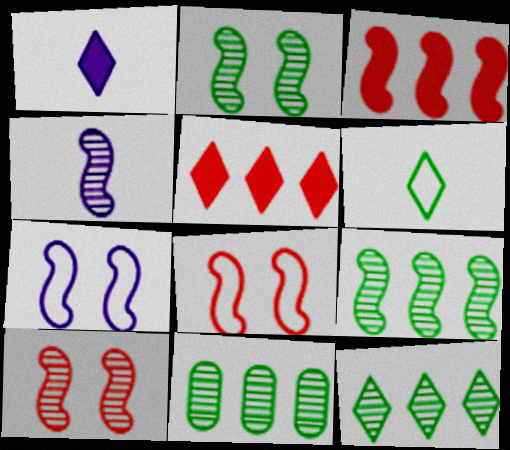[[1, 8, 11], 
[4, 9, 10], 
[9, 11, 12]]